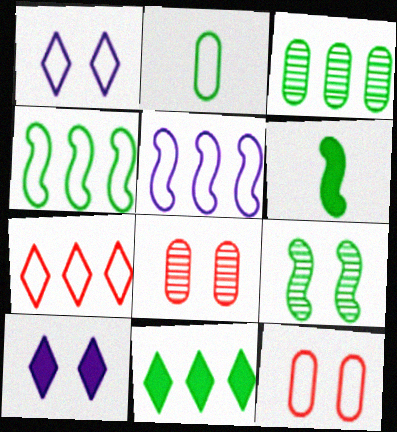[[2, 9, 11], 
[3, 4, 11], 
[4, 6, 9], 
[9, 10, 12]]